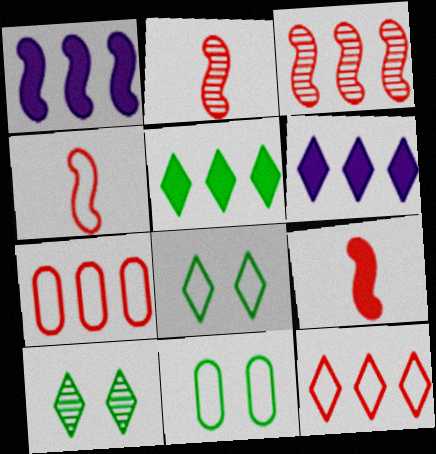[[2, 4, 9], 
[2, 6, 11]]